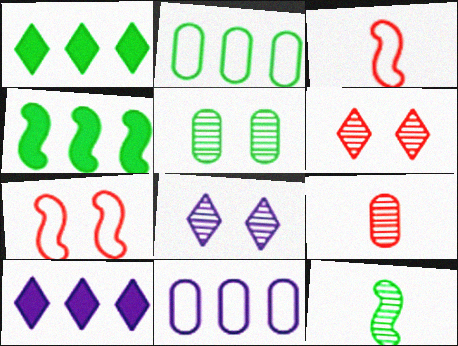[[3, 5, 10]]